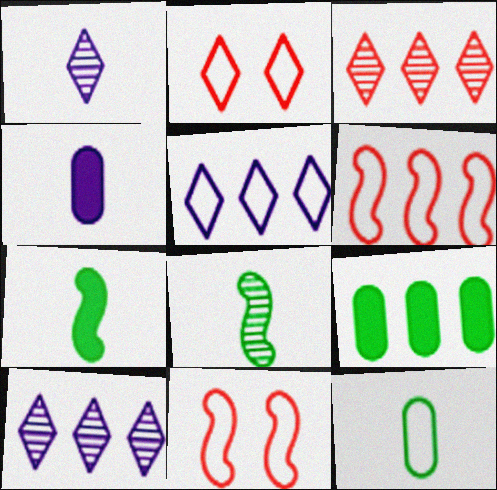[[1, 9, 11], 
[5, 11, 12], 
[6, 9, 10]]